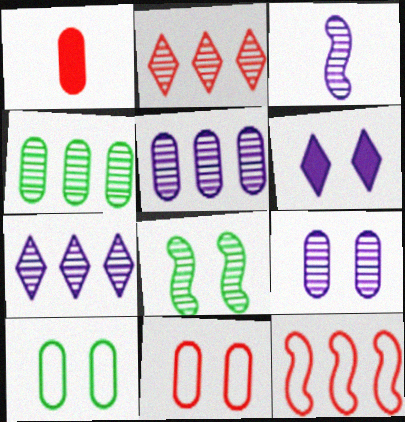[[1, 5, 10], 
[3, 7, 9], 
[6, 8, 11]]